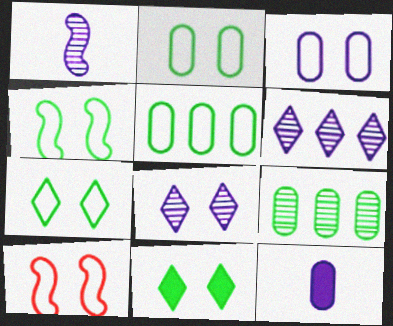[[2, 4, 7], 
[3, 7, 10]]